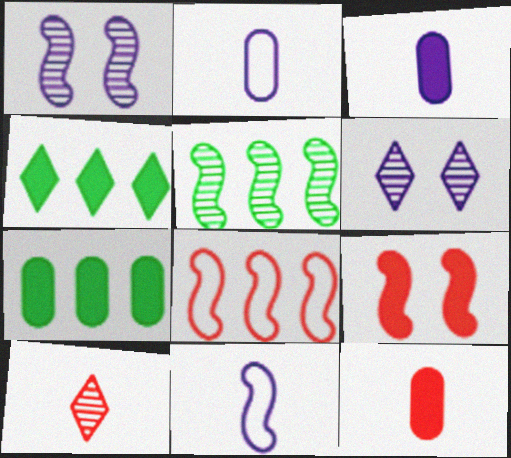[[3, 4, 9], 
[5, 9, 11]]